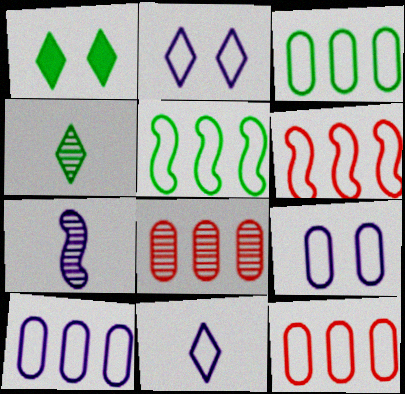[[1, 7, 12], 
[3, 10, 12]]